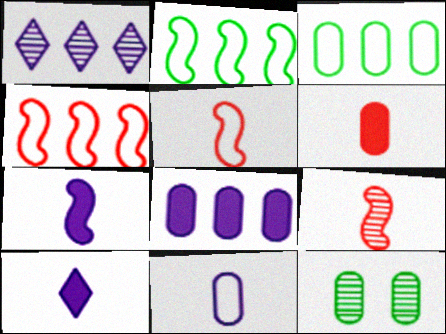[[1, 9, 12], 
[4, 10, 12]]